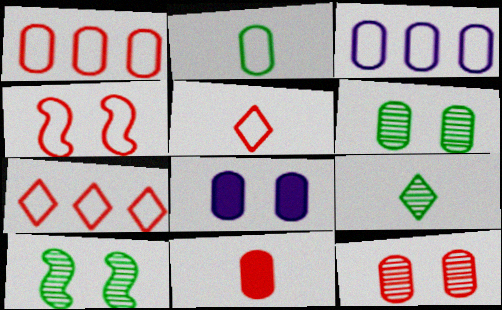[[1, 4, 5], 
[1, 11, 12], 
[3, 6, 11]]